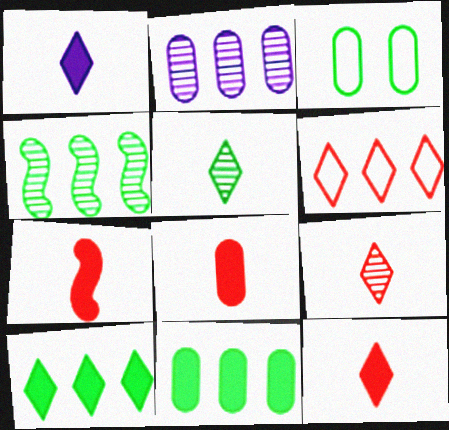[[2, 3, 8], 
[7, 8, 12]]